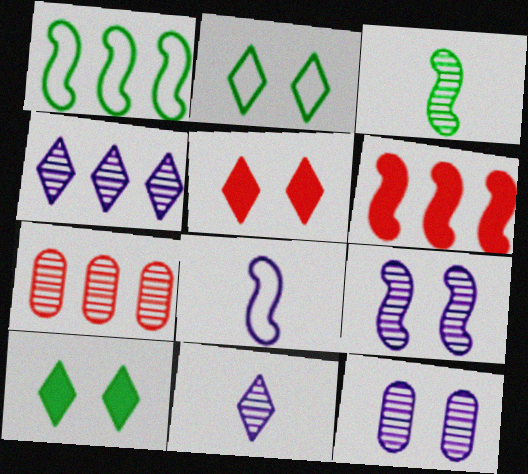[[7, 8, 10]]